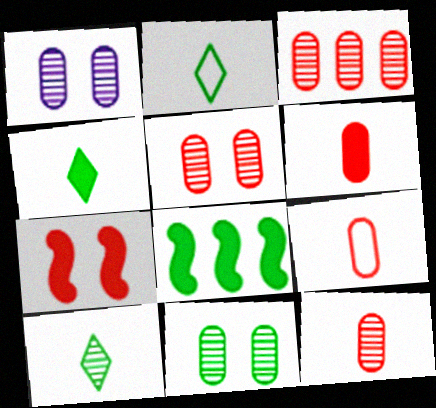[[1, 5, 11], 
[2, 4, 10], 
[2, 8, 11], 
[3, 5, 12], 
[6, 9, 12]]